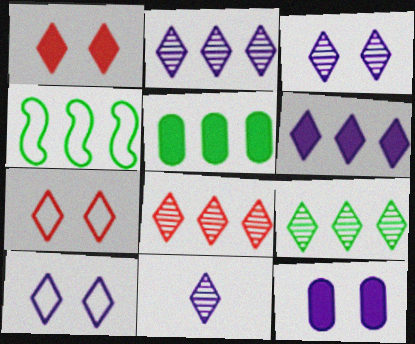[[2, 3, 11], 
[2, 8, 9], 
[4, 5, 9], 
[6, 10, 11]]